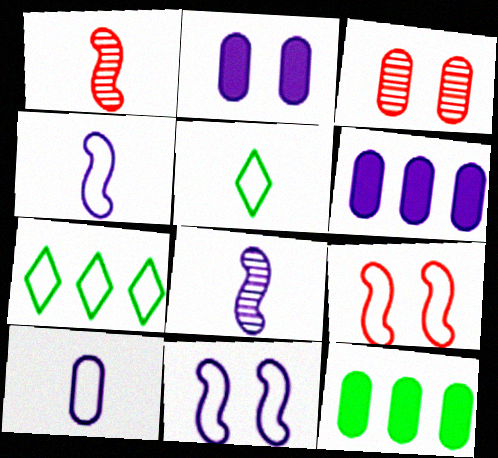[[1, 2, 7], 
[3, 10, 12], 
[7, 9, 10]]